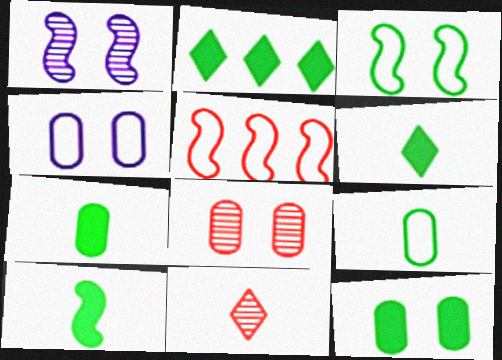[[1, 5, 10], 
[2, 10, 12], 
[4, 8, 12], 
[6, 7, 10]]